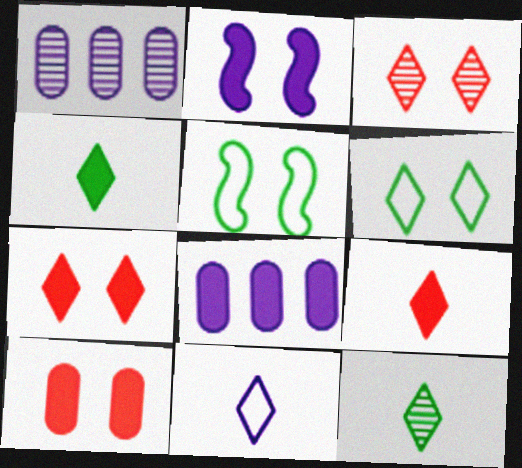[[1, 2, 11], 
[1, 5, 9], 
[9, 11, 12]]